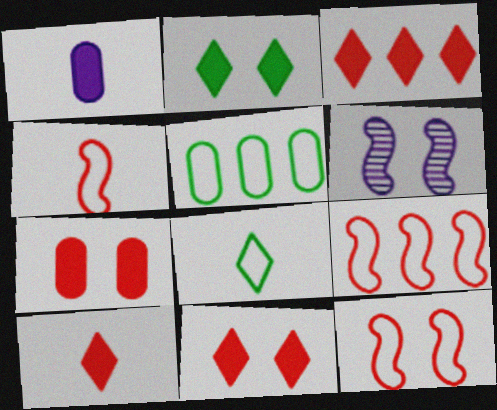[[3, 10, 11], 
[4, 9, 12], 
[5, 6, 10]]